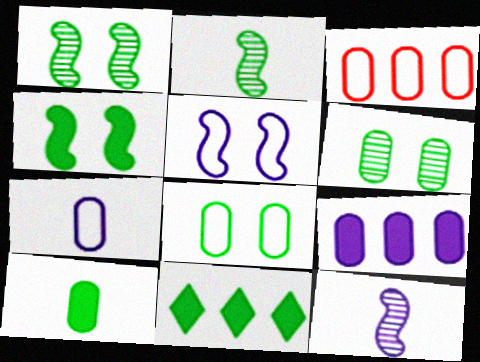[[2, 8, 11], 
[3, 7, 8], 
[4, 10, 11]]